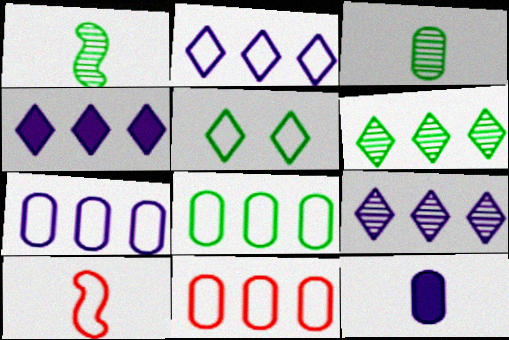[[2, 4, 9], 
[5, 7, 10], 
[7, 8, 11]]